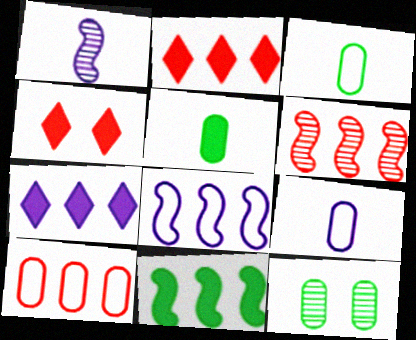[[2, 6, 10], 
[6, 8, 11]]